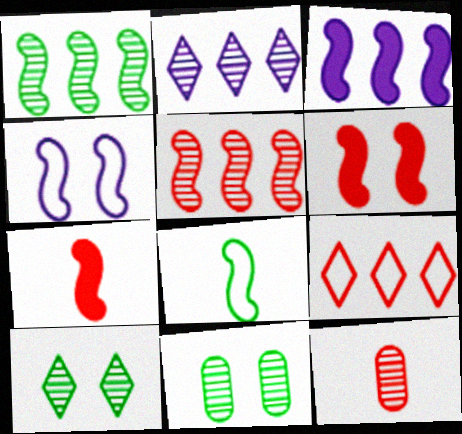[[1, 4, 7], 
[6, 9, 12]]